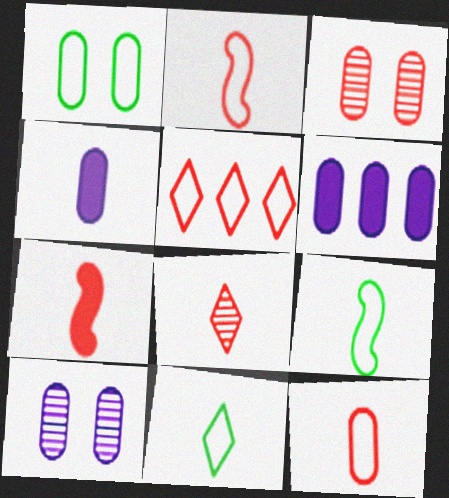[[3, 5, 7], 
[4, 8, 9], 
[7, 8, 12]]